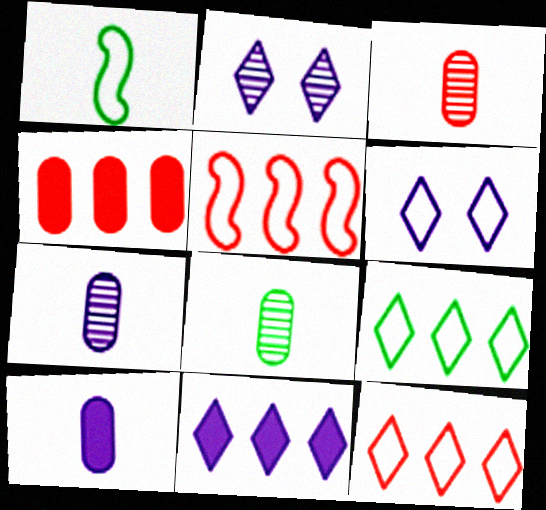[[1, 2, 4], 
[3, 7, 8]]